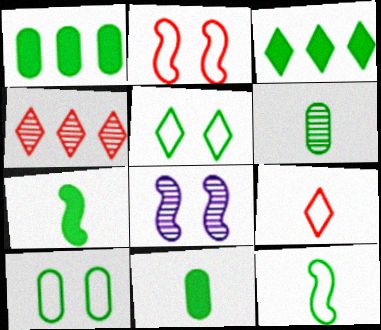[[1, 6, 10], 
[1, 8, 9], 
[4, 6, 8]]